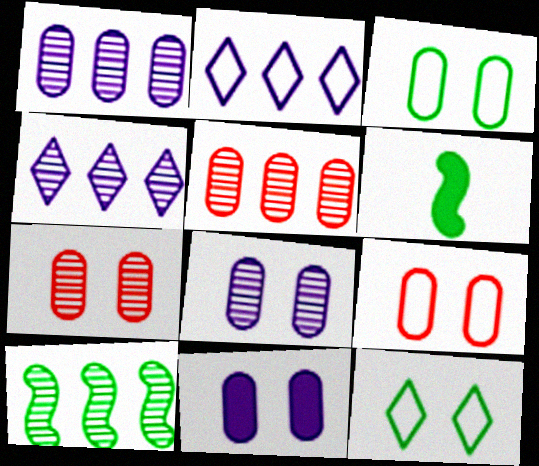[[2, 6, 7], 
[3, 7, 11], 
[4, 5, 10], 
[4, 6, 9]]